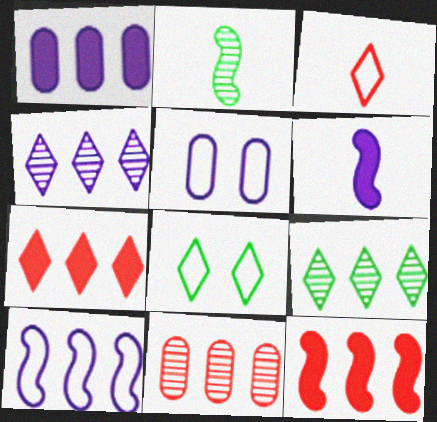[[1, 4, 10], 
[2, 5, 7], 
[4, 5, 6], 
[6, 8, 11]]